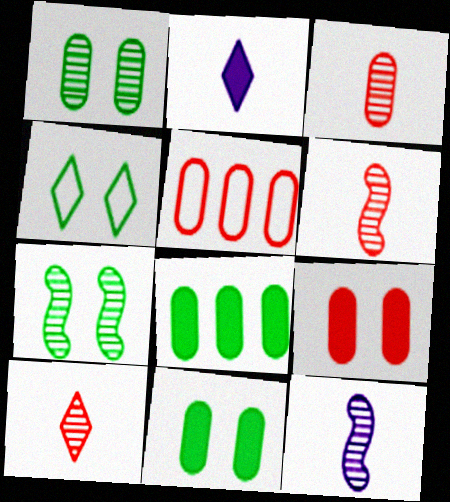[[2, 5, 7], 
[3, 5, 9], 
[3, 6, 10], 
[4, 7, 11]]